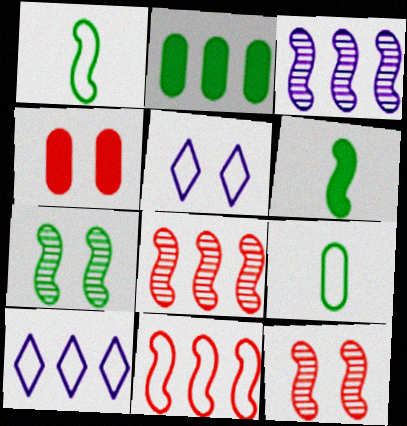[[2, 8, 10], 
[4, 5, 7], 
[5, 9, 11]]